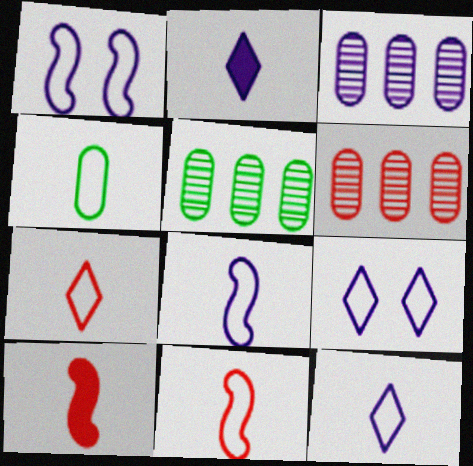[[1, 2, 3], 
[3, 5, 6], 
[4, 7, 8], 
[4, 11, 12], 
[5, 9, 10]]